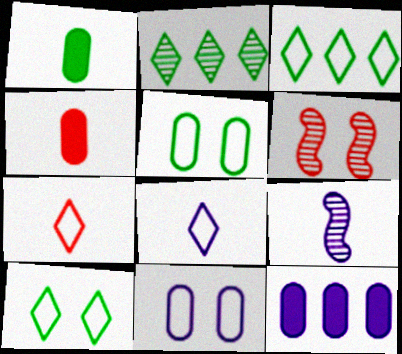[[1, 7, 9]]